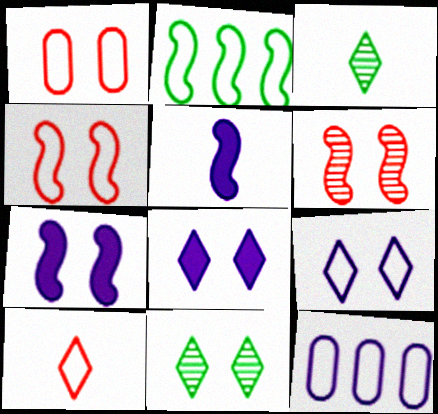[[1, 7, 11], 
[2, 5, 6]]